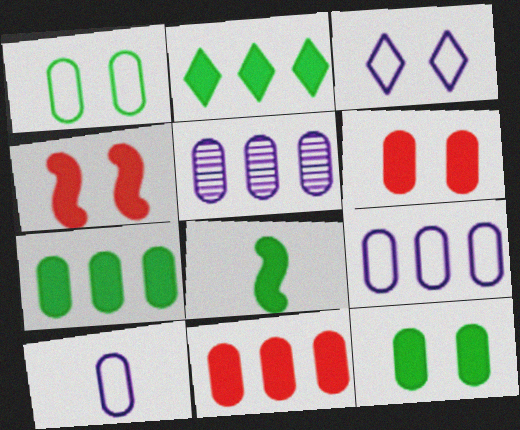[[2, 8, 12]]